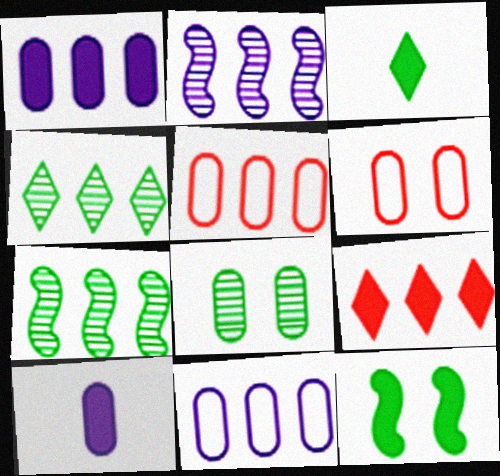[[2, 3, 6], 
[5, 8, 10], 
[7, 9, 11], 
[9, 10, 12]]